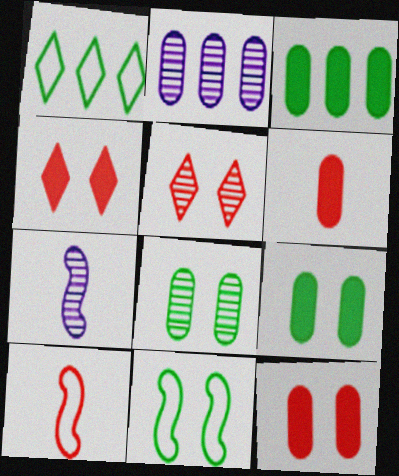[[1, 7, 12]]